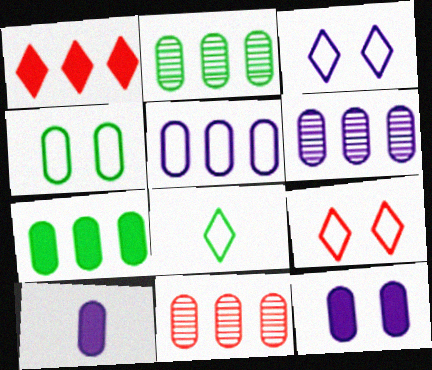[[2, 6, 11], 
[4, 10, 11], 
[5, 7, 11]]